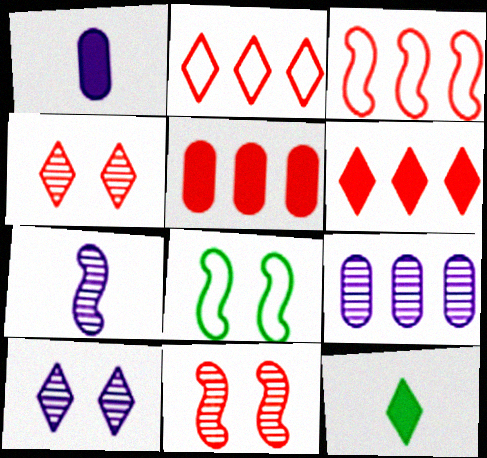[[2, 10, 12], 
[7, 9, 10]]